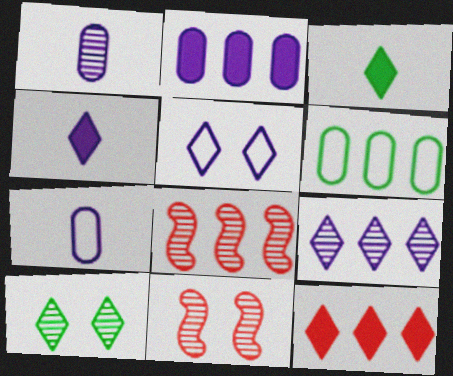[[1, 8, 10], 
[4, 5, 9], 
[4, 6, 11]]